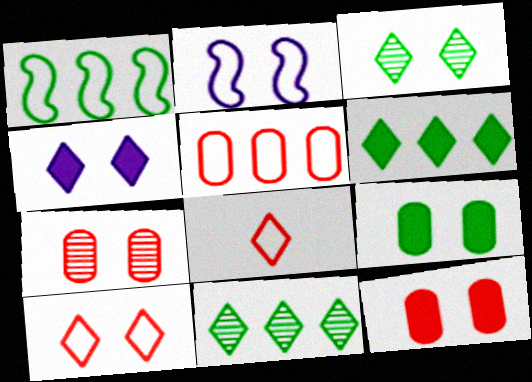[[2, 3, 12], 
[3, 4, 10], 
[4, 8, 11]]